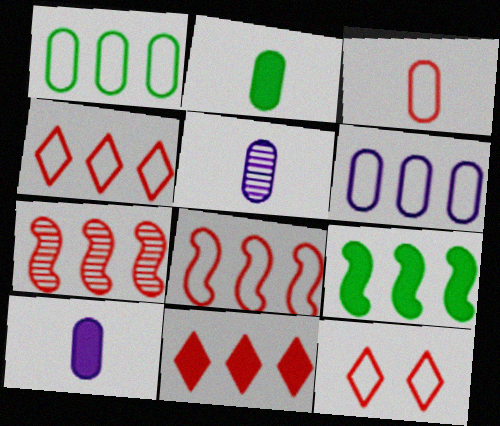[[2, 3, 5], 
[3, 8, 12], 
[5, 9, 12]]